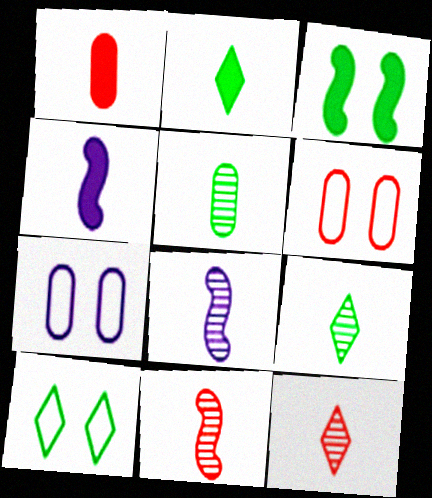[[1, 2, 4], 
[5, 8, 12]]